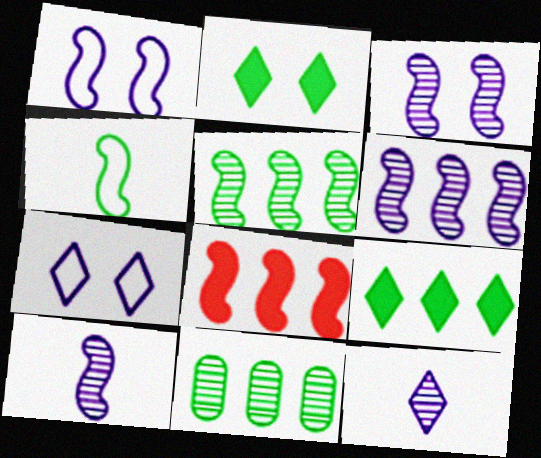[[2, 4, 11], 
[3, 4, 8], 
[3, 6, 10]]